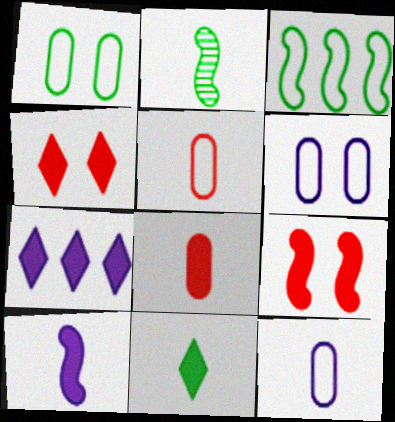[[4, 7, 11], 
[8, 10, 11]]